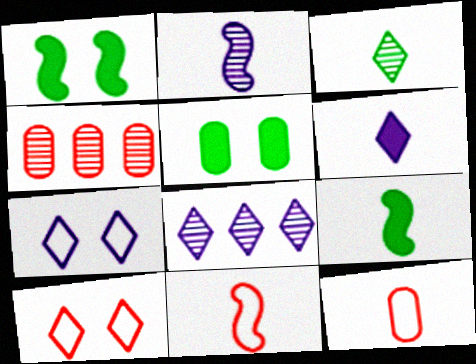[[1, 8, 12], 
[2, 9, 11], 
[4, 7, 9], 
[5, 8, 11], 
[6, 7, 8]]